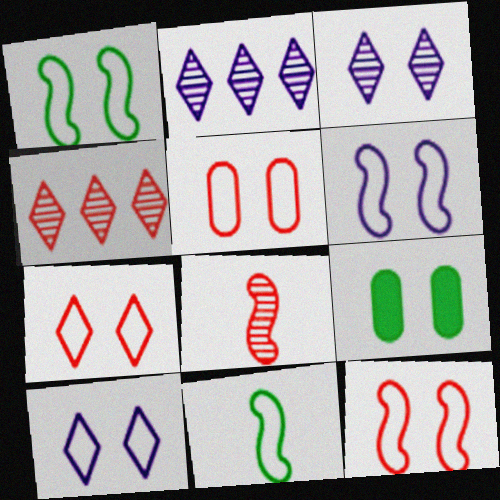[[1, 5, 10], 
[1, 6, 12], 
[3, 9, 12], 
[5, 7, 12]]